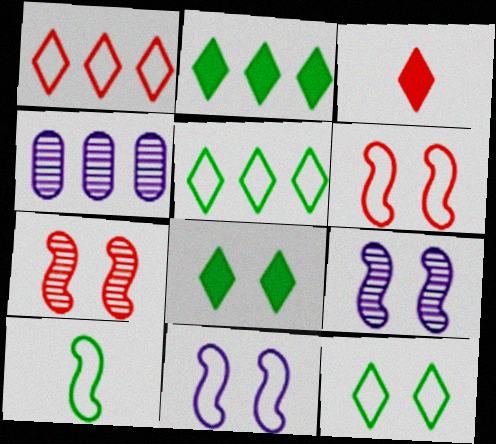[]